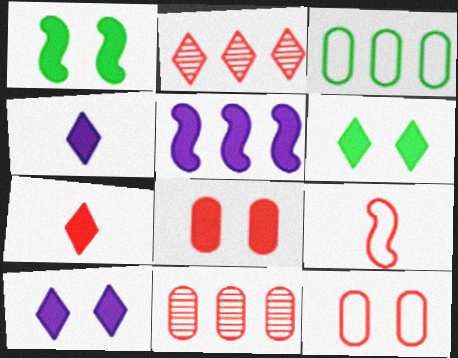[[1, 8, 10], 
[2, 3, 5], 
[2, 8, 9]]